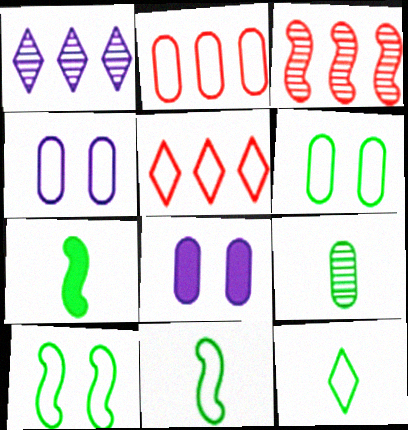[[2, 8, 9], 
[3, 8, 12], 
[4, 5, 11], 
[7, 9, 12]]